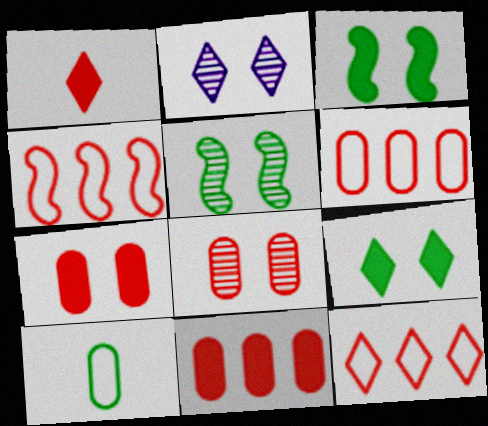[[1, 4, 8], 
[2, 5, 8], 
[4, 6, 12]]